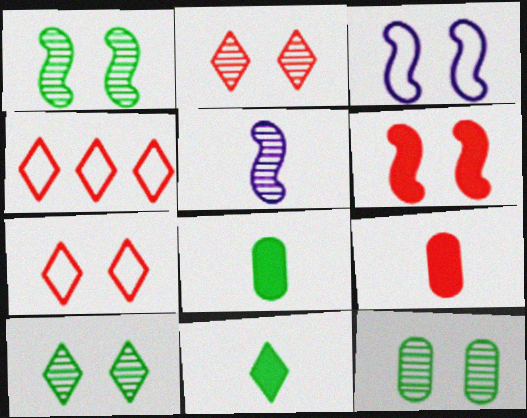[[1, 3, 6], 
[1, 10, 12]]